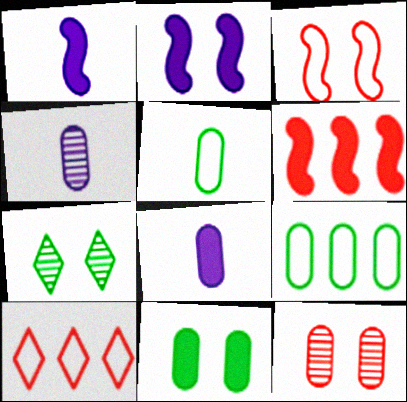[[8, 9, 12]]